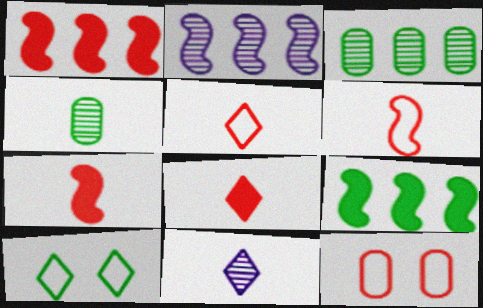[[4, 9, 10], 
[9, 11, 12]]